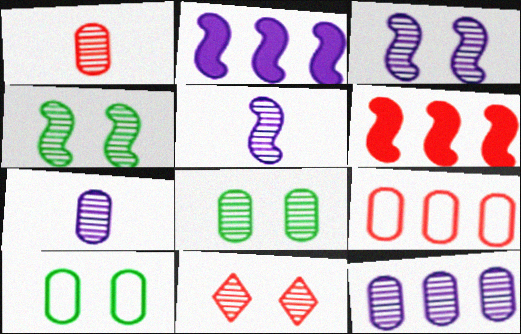[[1, 8, 12], 
[3, 8, 11]]